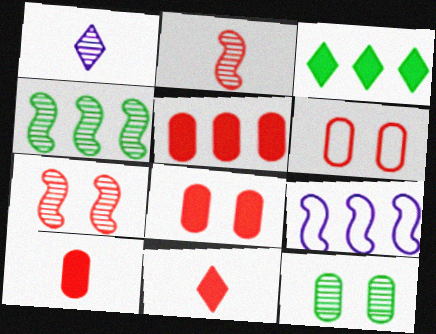[[5, 8, 10], 
[9, 11, 12]]